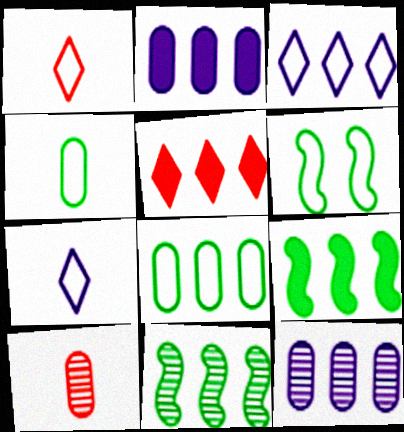[[2, 5, 9]]